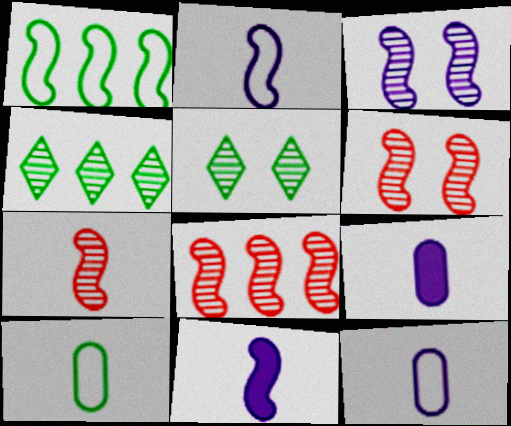[[1, 6, 11], 
[6, 7, 8]]